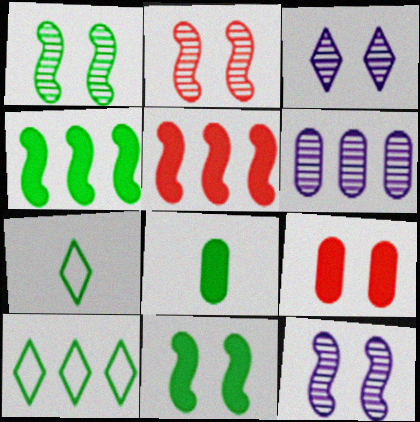[[1, 2, 12], 
[1, 8, 10], 
[5, 6, 10]]